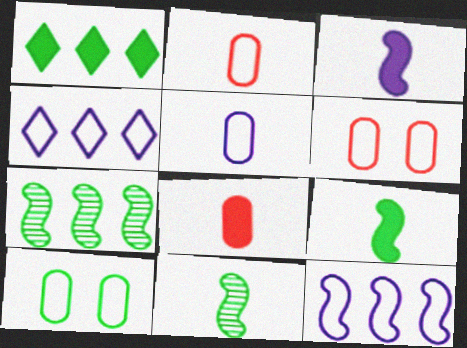[[1, 10, 11]]